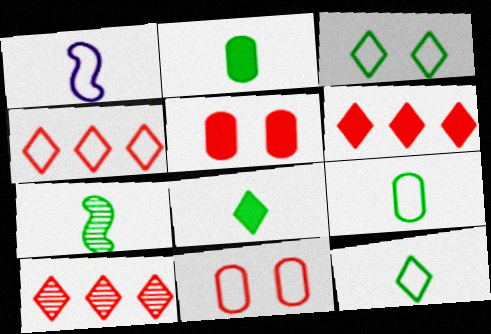[[2, 7, 12], 
[4, 6, 10], 
[7, 8, 9]]